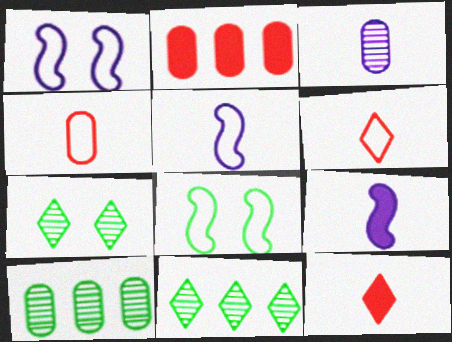[[1, 10, 12], 
[2, 5, 7]]